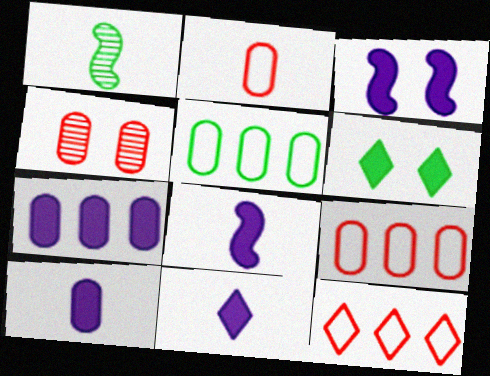[[1, 2, 11], 
[1, 5, 6], 
[3, 7, 11], 
[4, 5, 10], 
[8, 10, 11]]